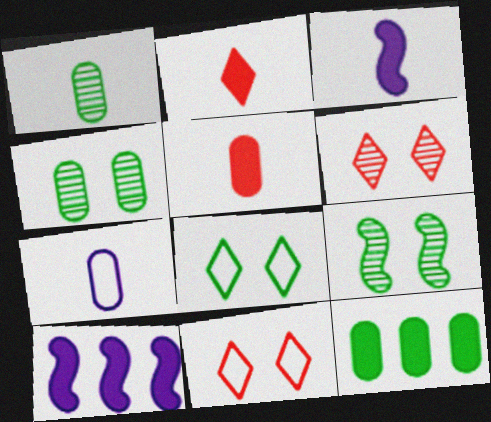[[1, 5, 7], 
[1, 10, 11]]